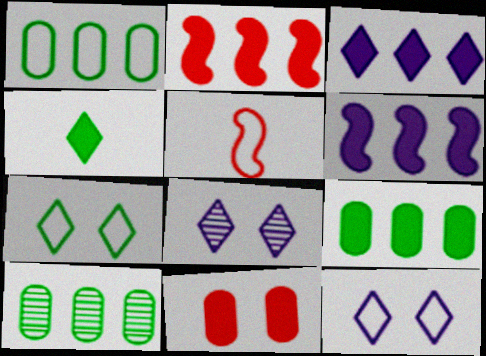[[1, 5, 12], 
[1, 9, 10], 
[2, 3, 9], 
[4, 6, 11], 
[5, 8, 9]]